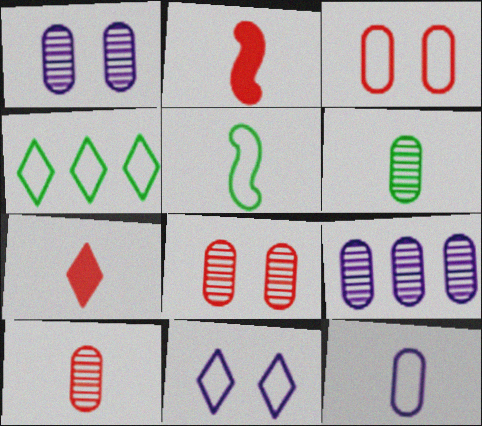[[1, 2, 4], 
[6, 8, 9]]